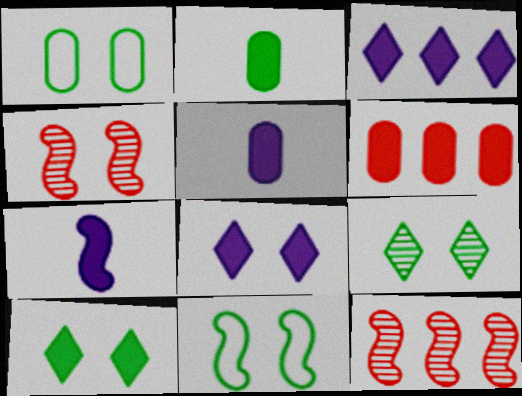[[1, 4, 8], 
[6, 7, 10], 
[7, 11, 12]]